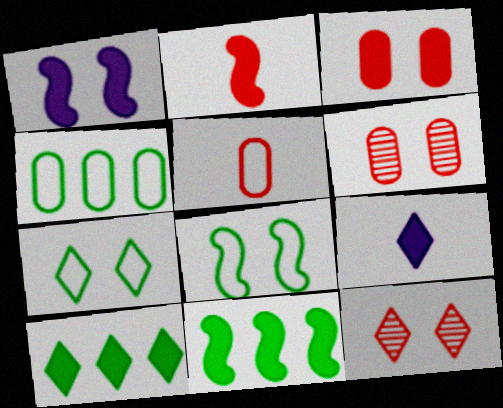[[1, 2, 11], 
[1, 6, 7], 
[3, 9, 11]]